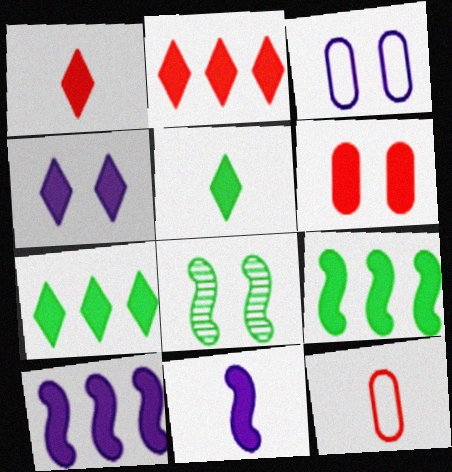[[1, 4, 7], 
[2, 4, 5], 
[5, 6, 10], 
[6, 7, 11]]